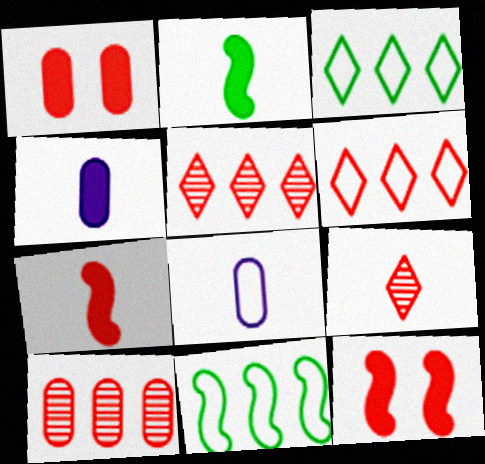[[2, 8, 9]]